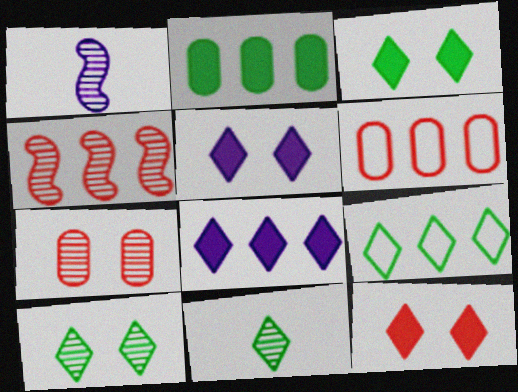[[1, 3, 6], 
[3, 5, 12], 
[3, 9, 11]]